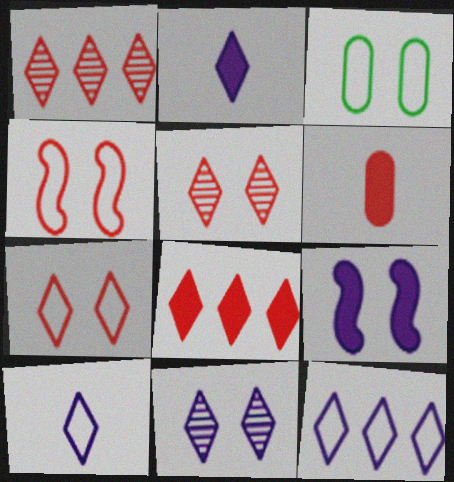[[1, 4, 6], 
[2, 11, 12], 
[3, 5, 9]]